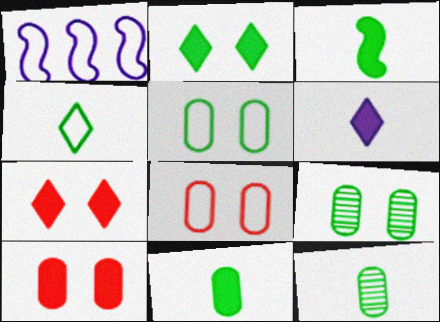[[1, 4, 8], 
[1, 7, 12], 
[3, 4, 12]]